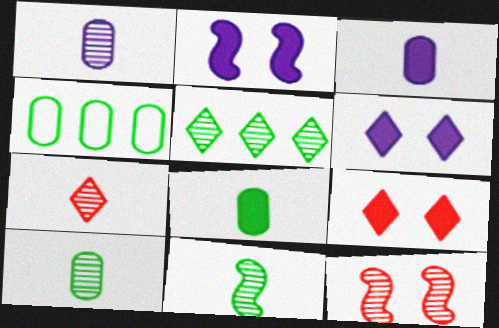[[1, 5, 12], 
[1, 7, 11], 
[2, 4, 7]]